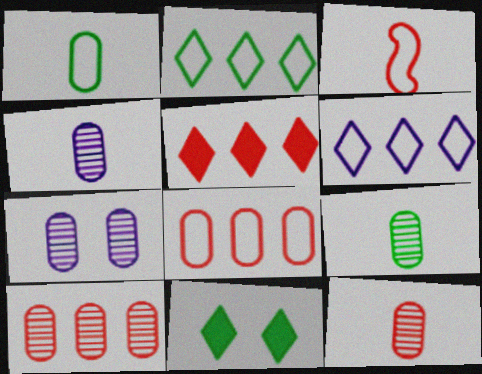[[4, 9, 12], 
[7, 9, 10]]